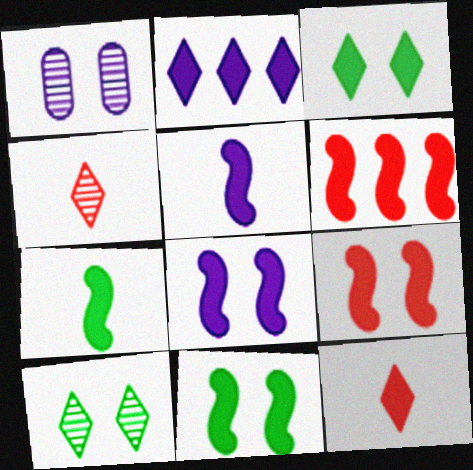[[2, 3, 12], 
[5, 6, 11], 
[6, 7, 8], 
[8, 9, 11]]